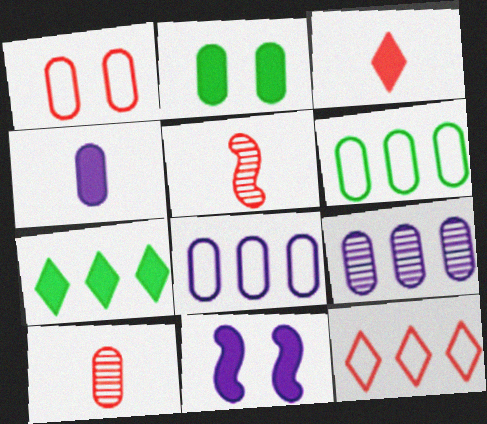[[2, 8, 10]]